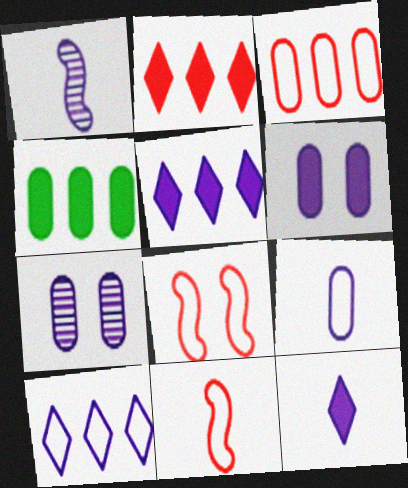[[1, 6, 10], 
[1, 9, 12]]